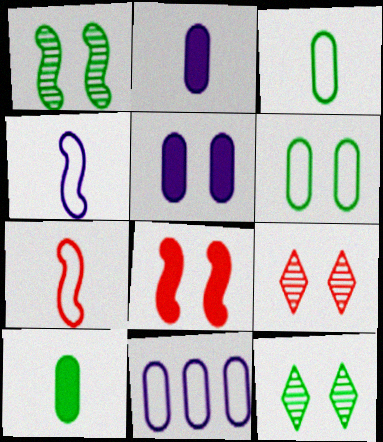[]